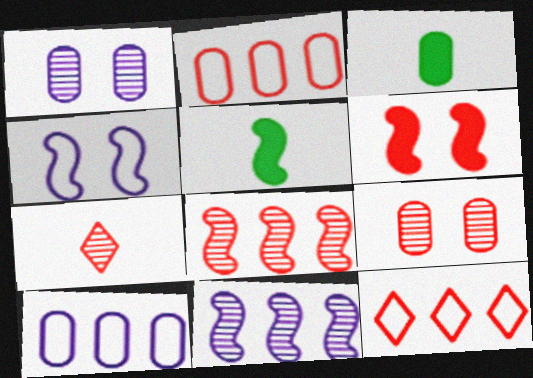[[1, 2, 3], 
[1, 5, 12], 
[2, 6, 7], 
[3, 9, 10], 
[4, 5, 8], 
[7, 8, 9]]